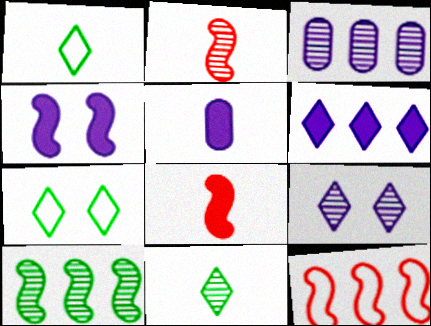[[1, 2, 5], 
[3, 7, 8], 
[4, 5, 6]]